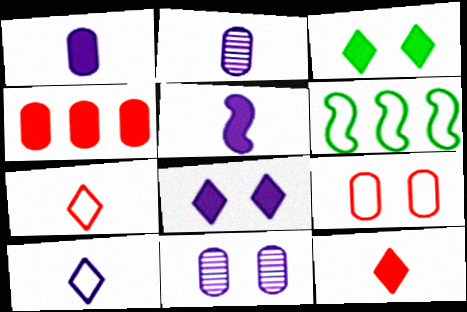[[2, 5, 10], 
[3, 4, 5], 
[6, 9, 10], 
[6, 11, 12]]